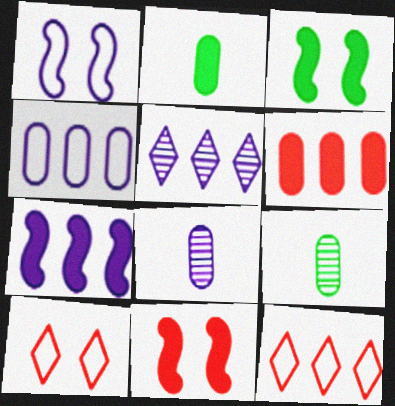[[3, 8, 12], 
[4, 5, 7], 
[7, 9, 10]]